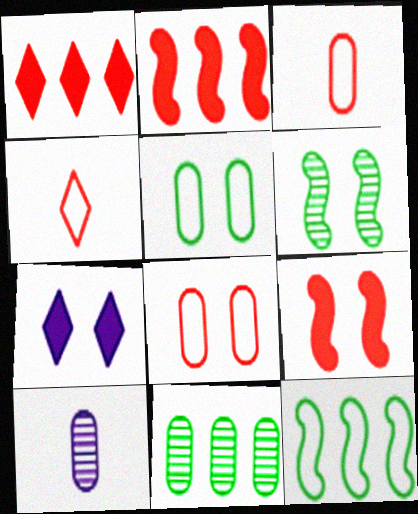[[6, 7, 8]]